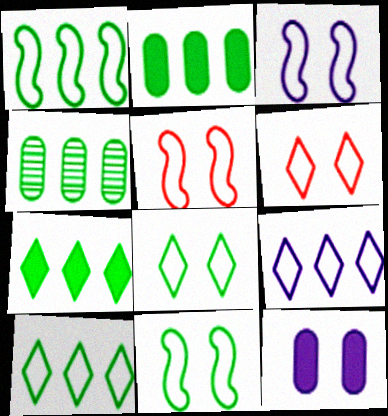[[1, 4, 7], 
[3, 5, 11]]